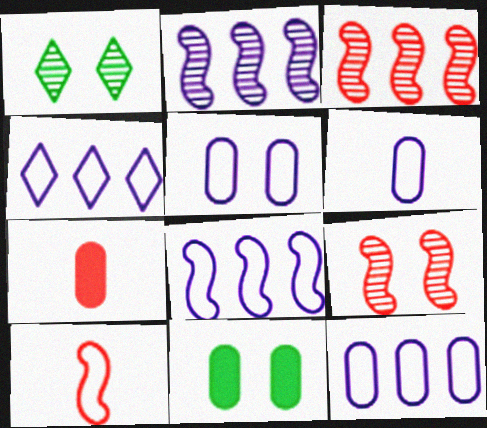[[1, 7, 8], 
[4, 8, 12], 
[5, 6, 12]]